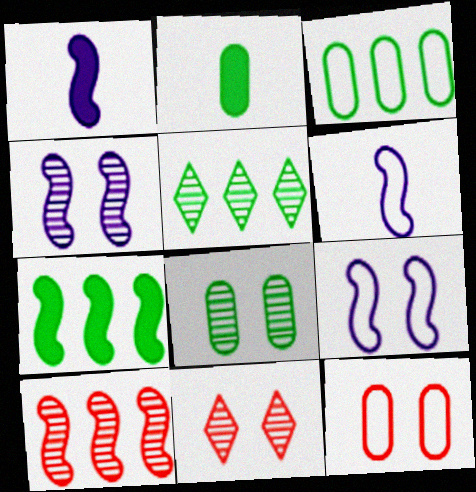[[1, 3, 11], 
[1, 5, 12], 
[2, 3, 8], 
[3, 5, 7], 
[4, 8, 11]]